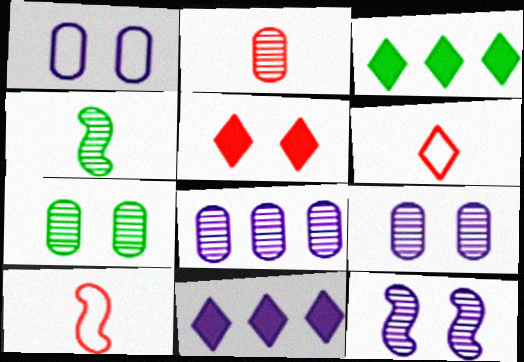[[2, 7, 8], 
[3, 9, 10], 
[7, 10, 11]]